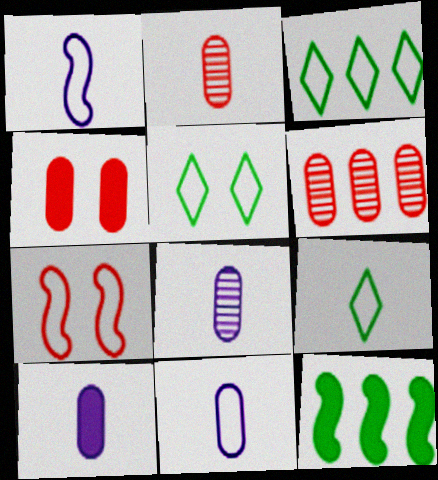[[3, 5, 9], 
[3, 7, 11], 
[8, 10, 11]]